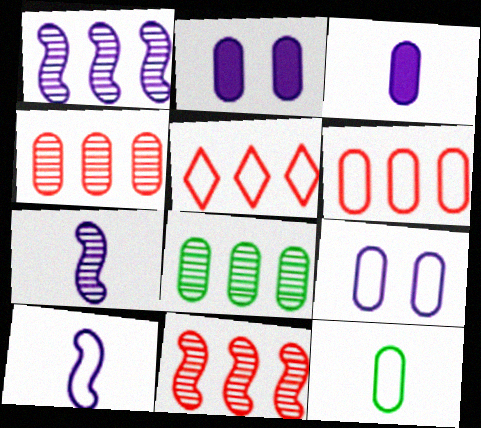[[2, 4, 12], 
[6, 9, 12]]